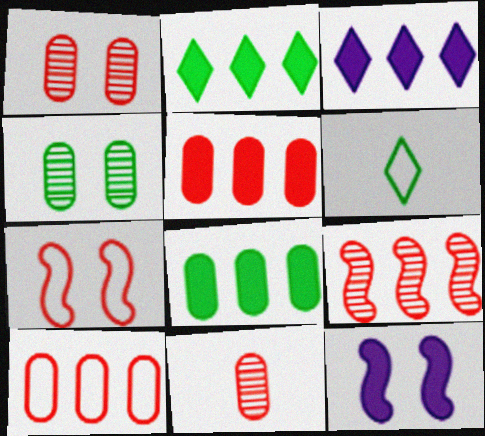[]